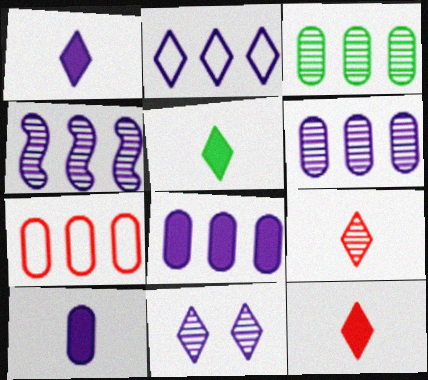[[1, 2, 11], 
[1, 5, 12], 
[2, 4, 8], 
[3, 7, 8]]